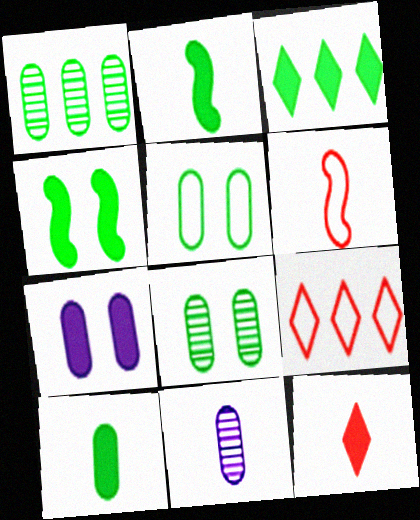[[1, 5, 10], 
[3, 4, 10], 
[4, 9, 11]]